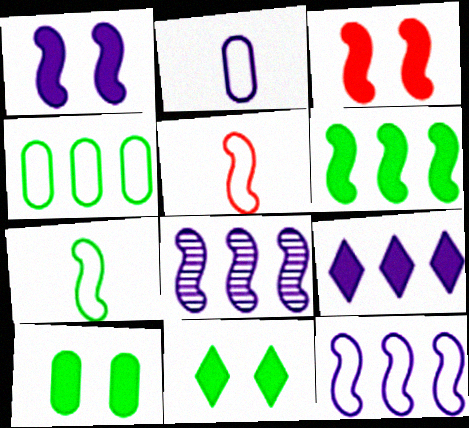[[3, 7, 8]]